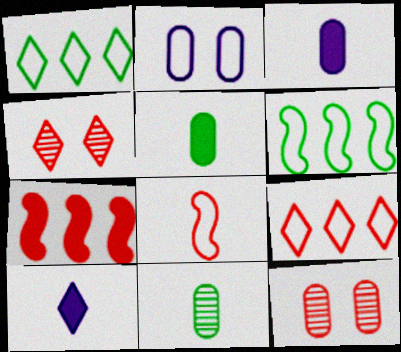[[1, 2, 8], 
[1, 4, 10], 
[3, 4, 6], 
[6, 10, 12], 
[8, 10, 11]]